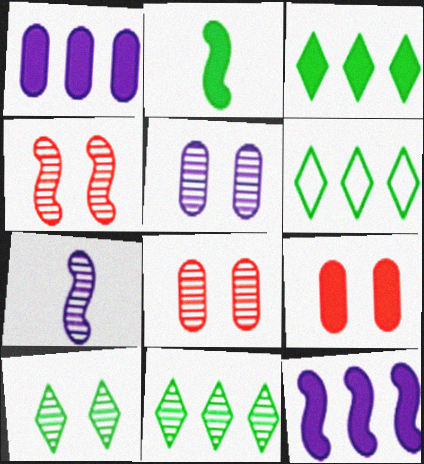[[3, 6, 11], 
[4, 5, 10], 
[6, 7, 9], 
[7, 8, 11]]